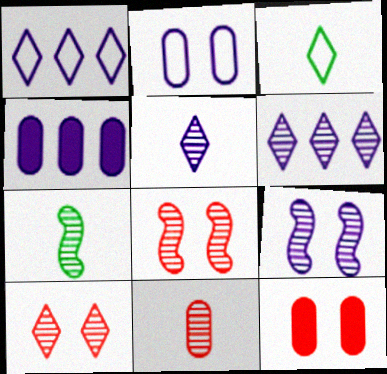[[1, 7, 12], 
[3, 4, 8], 
[5, 7, 11]]